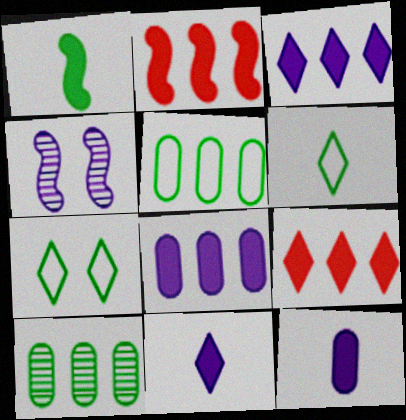[[1, 7, 10]]